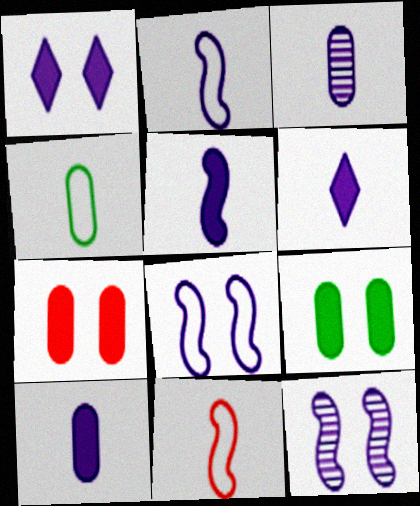[[2, 3, 6], 
[5, 6, 10]]